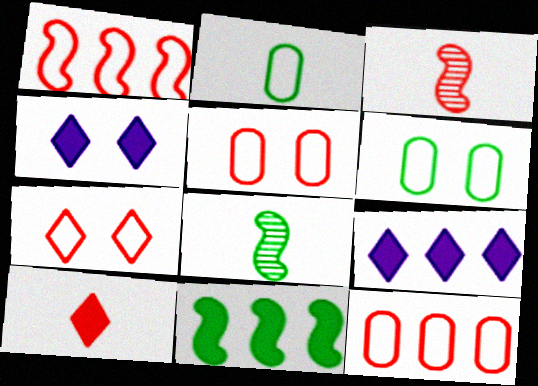[[3, 6, 9], 
[4, 8, 12], 
[5, 8, 9]]